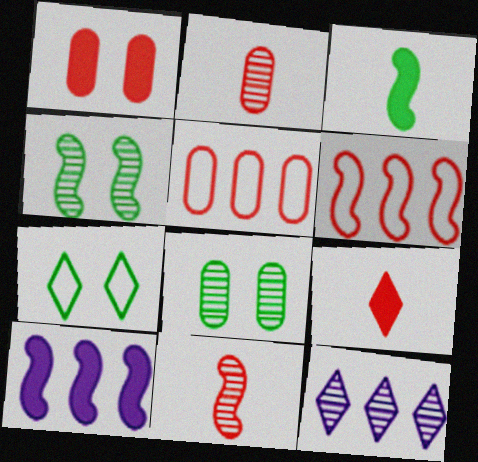[[1, 2, 5], 
[2, 4, 12], 
[2, 7, 10], 
[7, 9, 12], 
[8, 11, 12]]